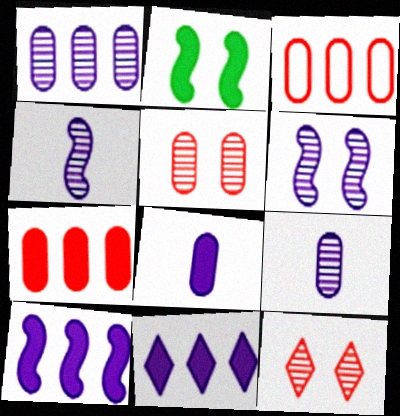[]